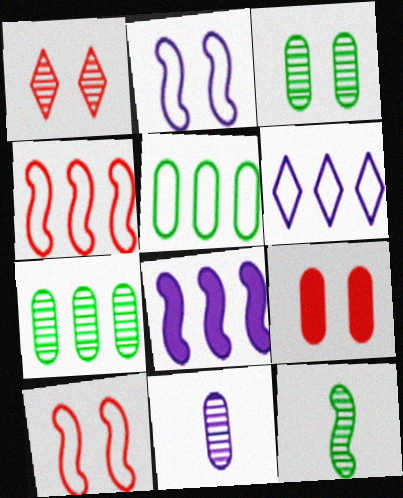[[1, 9, 10], 
[4, 5, 6], 
[5, 9, 11], 
[6, 9, 12], 
[8, 10, 12]]